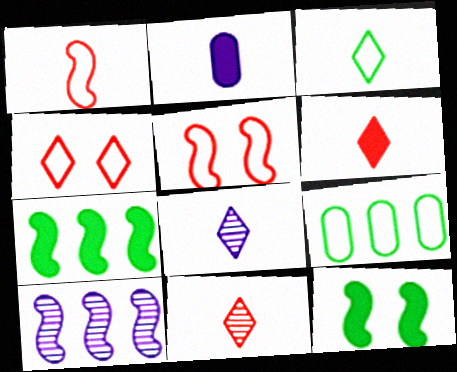[[1, 10, 12], 
[3, 6, 8]]